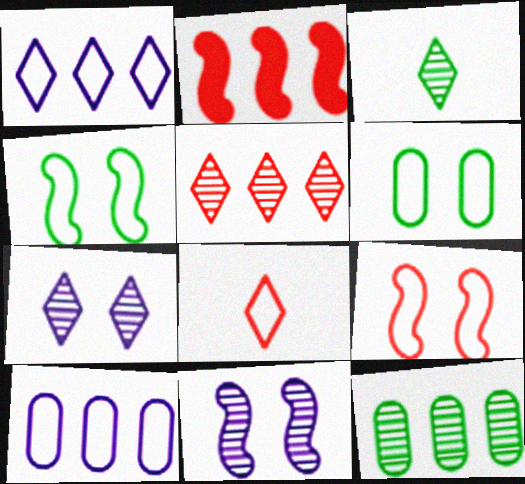[[1, 2, 12], 
[3, 5, 7], 
[4, 8, 10]]